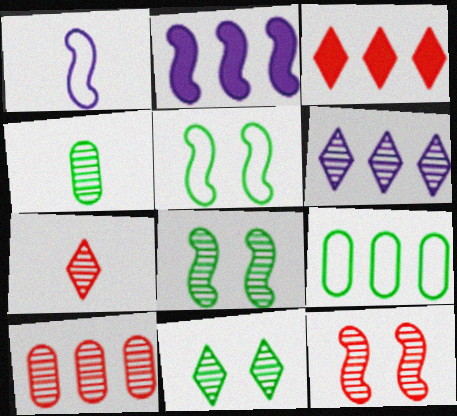[[4, 6, 12], 
[6, 7, 11], 
[7, 10, 12]]